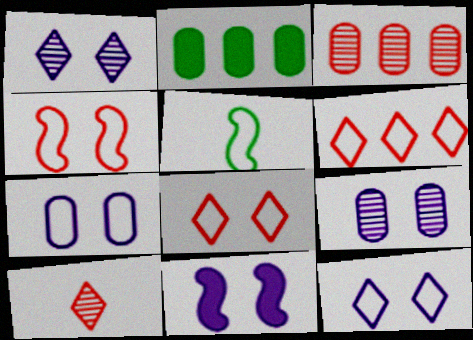[[1, 7, 11], 
[5, 6, 7], 
[9, 11, 12]]